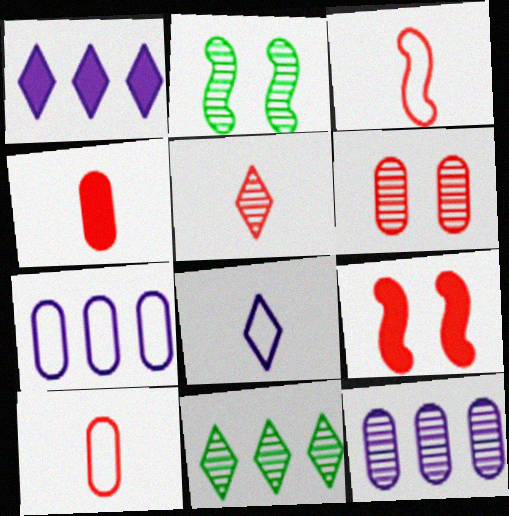[[1, 2, 10], 
[2, 5, 12], 
[3, 4, 5]]